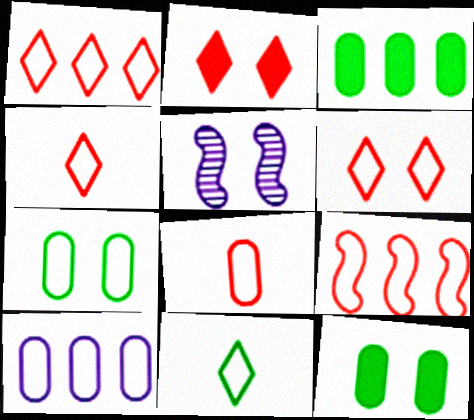[[1, 4, 6], 
[2, 5, 7], 
[3, 4, 5], 
[5, 6, 12], 
[6, 8, 9], 
[7, 8, 10]]